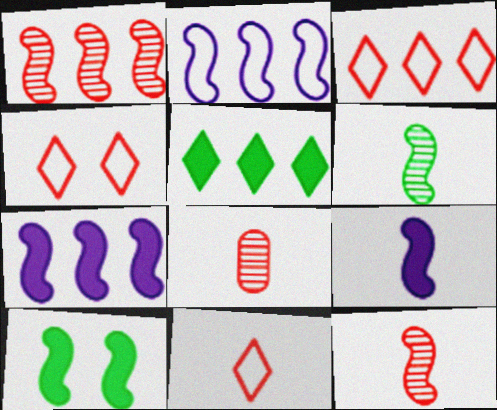[[2, 10, 12], 
[3, 4, 11]]